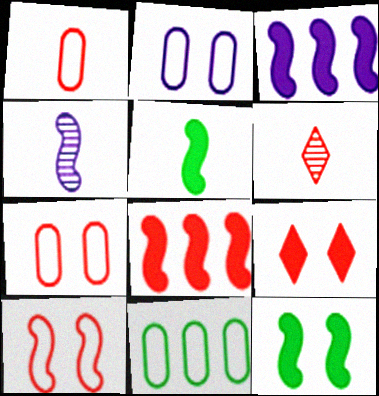[[1, 2, 11], 
[4, 9, 11], 
[6, 7, 8]]